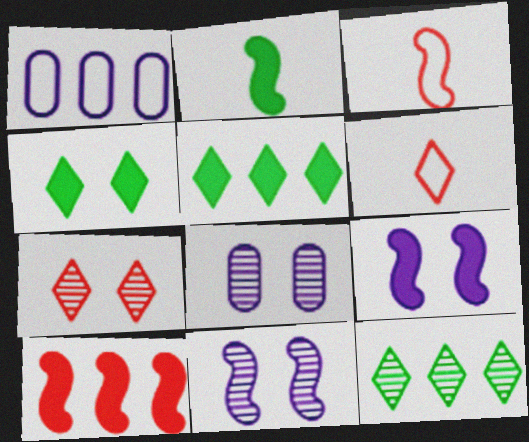[[1, 2, 7], 
[1, 10, 12], 
[2, 9, 10], 
[3, 5, 8]]